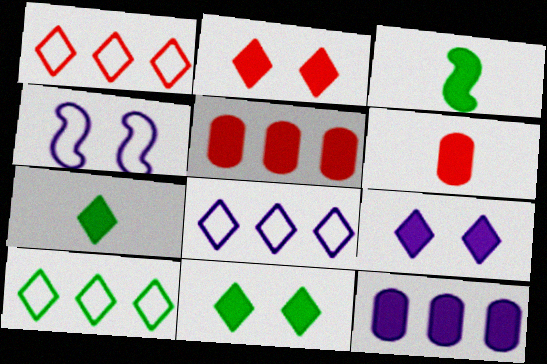[[1, 8, 10], 
[2, 3, 12], 
[2, 9, 11], 
[3, 5, 9]]